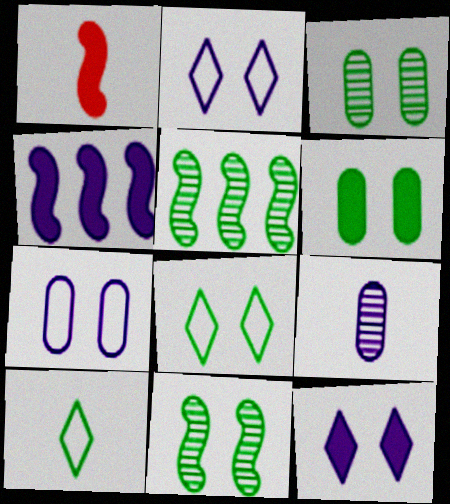[[1, 9, 10], 
[2, 4, 9], 
[5, 6, 10], 
[6, 8, 11]]